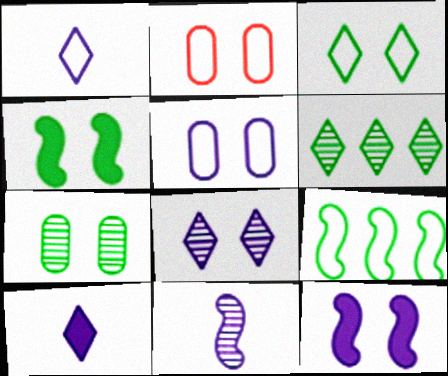[[1, 2, 9], 
[2, 4, 8], 
[3, 4, 7], 
[5, 8, 12]]